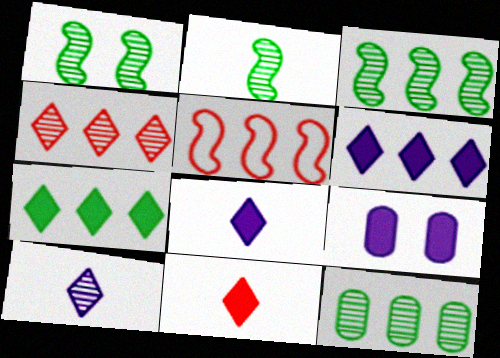[[1, 2, 3], 
[5, 6, 12]]